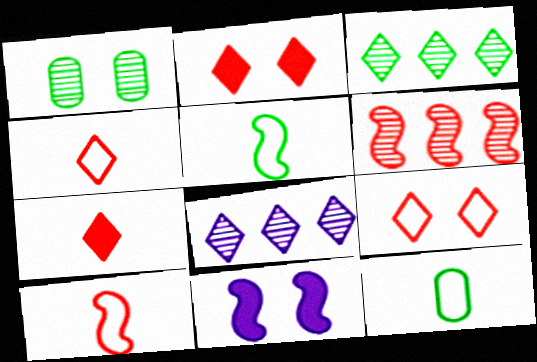[[1, 9, 11], 
[5, 6, 11]]